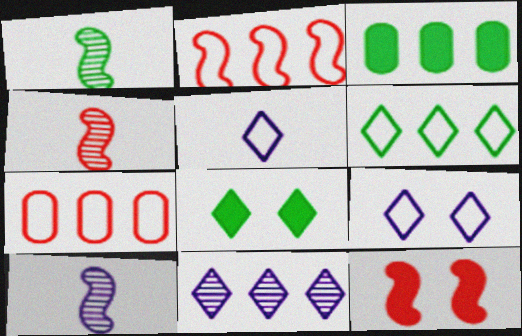[[1, 4, 10], 
[2, 3, 11], 
[2, 4, 12], 
[3, 4, 9], 
[7, 8, 10]]